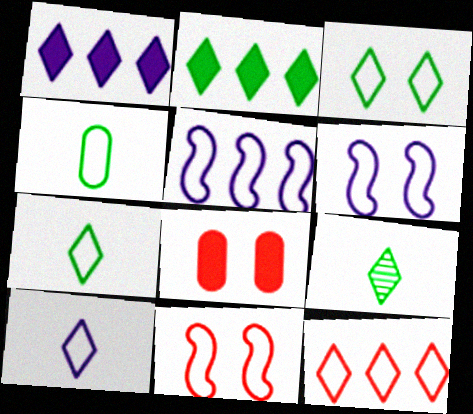[[2, 3, 9], 
[3, 10, 12], 
[4, 6, 12], 
[5, 8, 9]]